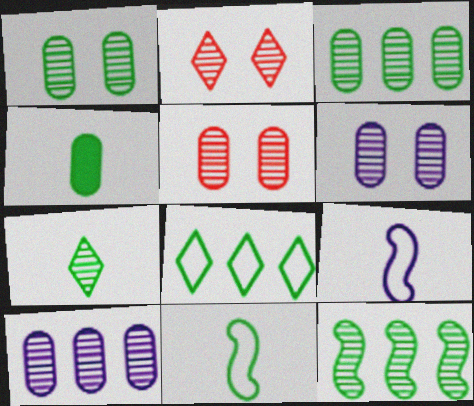[[1, 5, 6], 
[1, 7, 12], 
[4, 7, 11]]